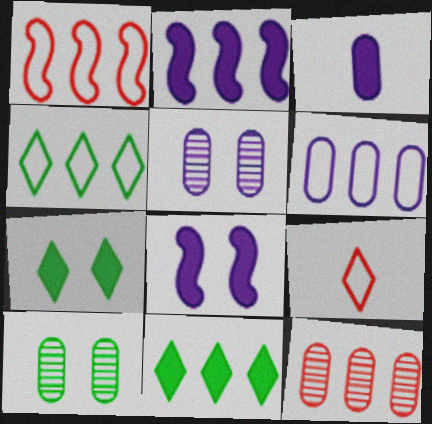[[1, 4, 6], 
[2, 4, 12], 
[2, 9, 10], 
[3, 5, 6]]